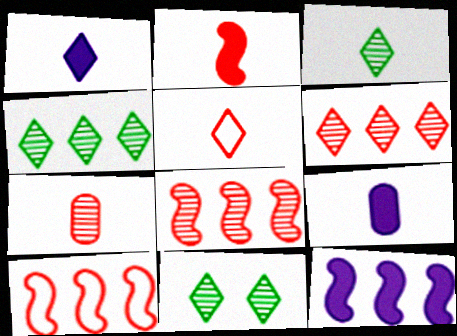[[1, 3, 5], 
[2, 5, 7], 
[3, 4, 11], 
[9, 10, 11]]